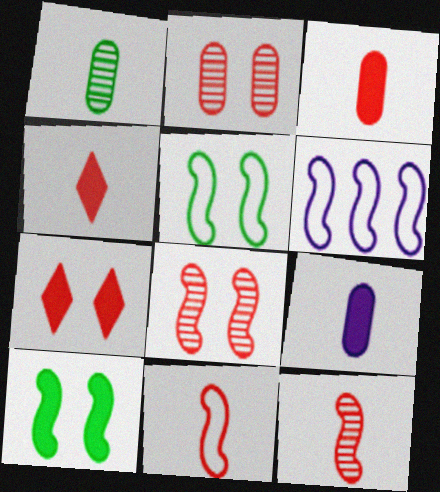[[1, 6, 7], 
[5, 6, 11], 
[6, 10, 12]]